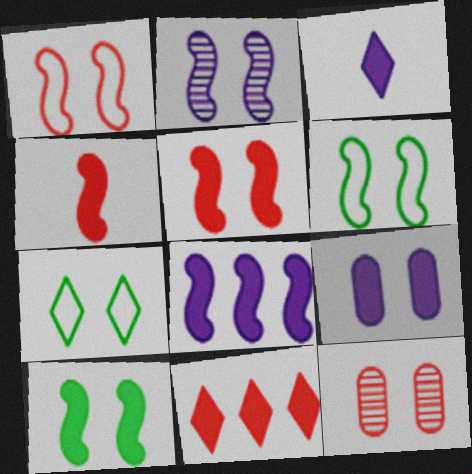[[1, 2, 10], 
[2, 5, 6], 
[3, 8, 9], 
[4, 8, 10]]